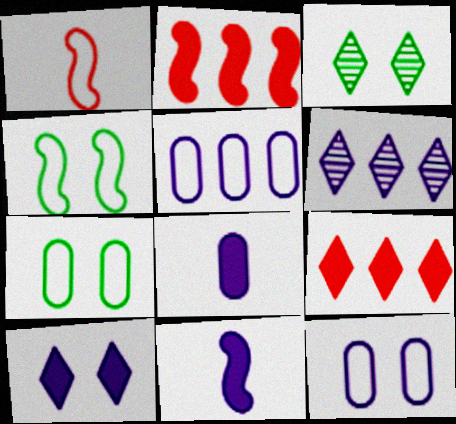[[6, 11, 12]]